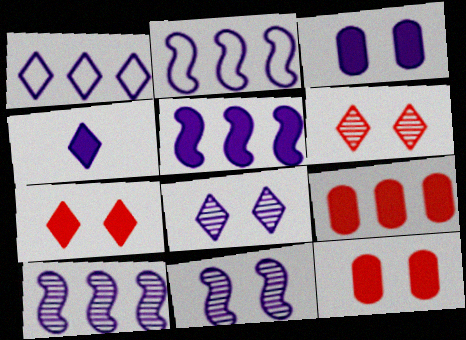[[1, 4, 8], 
[2, 5, 10], 
[3, 4, 5]]